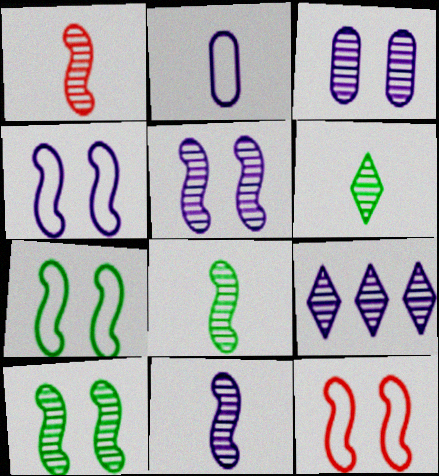[[1, 8, 11], 
[3, 9, 11], 
[4, 7, 12]]